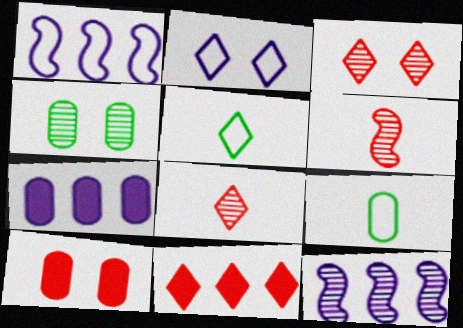[[4, 8, 12], 
[5, 10, 12]]